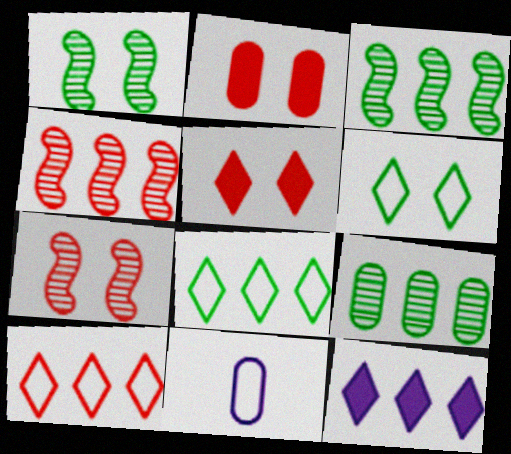[[2, 9, 11], 
[3, 5, 11]]